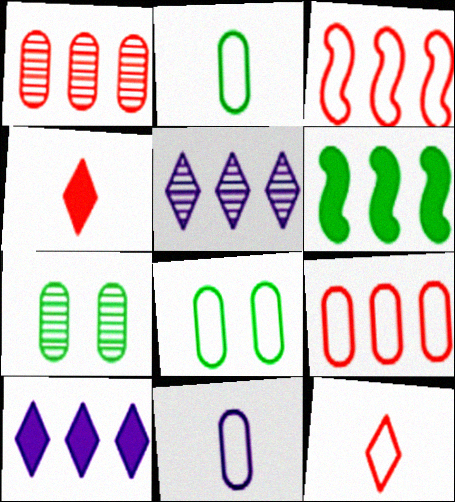[[5, 6, 9], 
[8, 9, 11]]